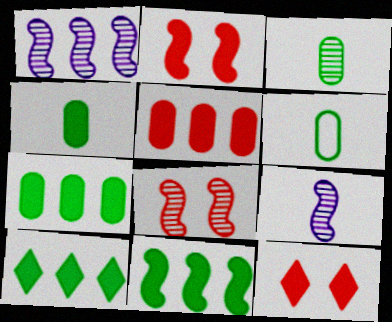[[1, 6, 12], 
[3, 4, 6], 
[7, 10, 11]]